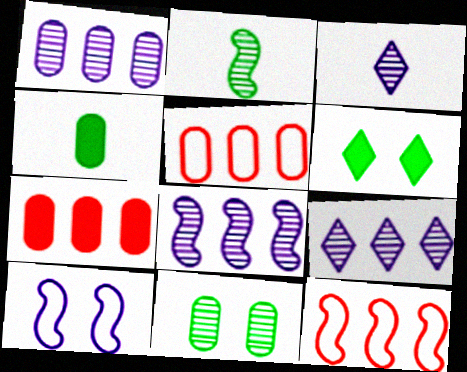[[1, 8, 9]]